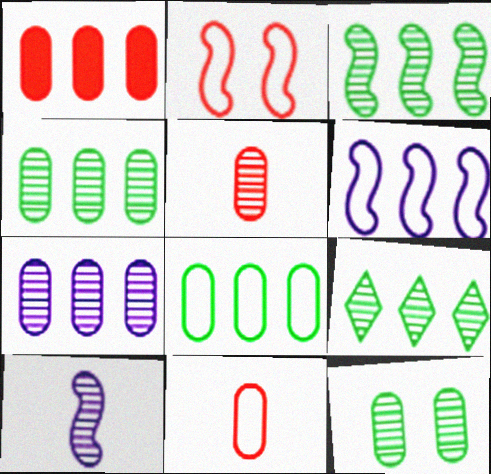[[1, 6, 9], 
[1, 7, 8], 
[3, 4, 9], 
[5, 7, 12]]